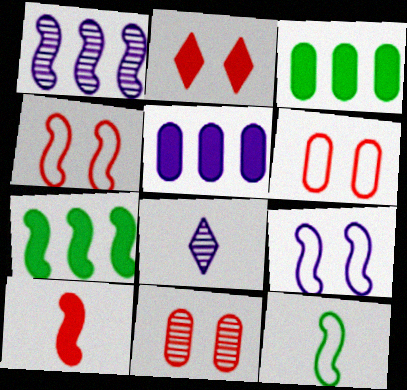[[2, 4, 11], 
[3, 4, 8], 
[5, 8, 9], 
[6, 7, 8]]